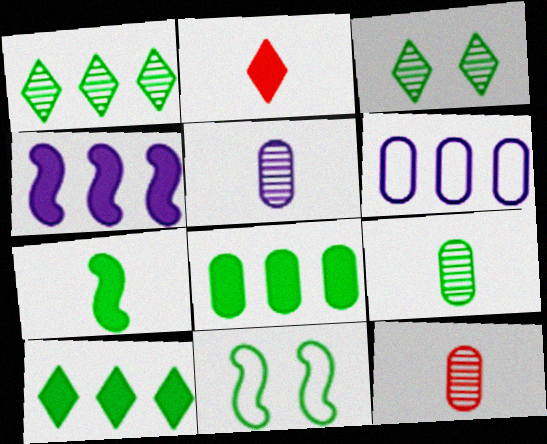[[5, 9, 12], 
[9, 10, 11]]